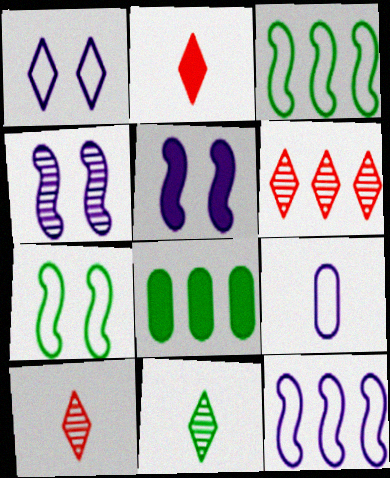[[1, 9, 12], 
[2, 5, 8], 
[6, 8, 12], 
[7, 8, 11]]